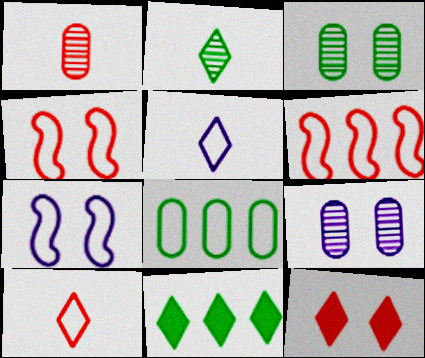[[1, 6, 12], 
[1, 7, 11], 
[3, 7, 12], 
[4, 5, 8], 
[7, 8, 10]]